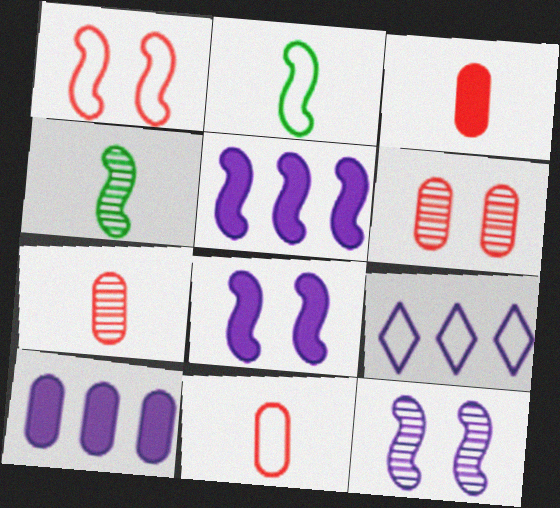[[1, 4, 5], 
[3, 7, 11]]